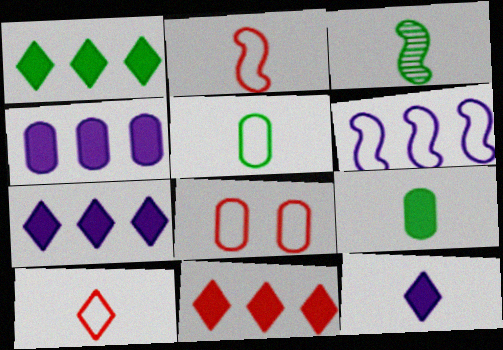[[1, 7, 11], 
[3, 7, 8]]